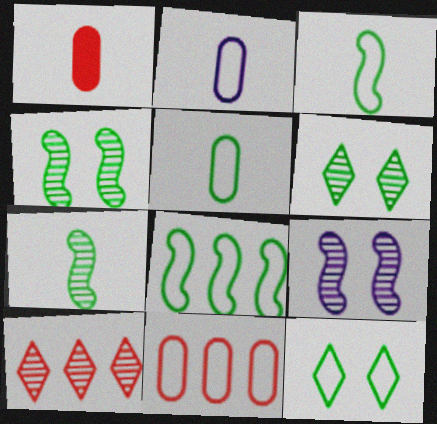[[5, 8, 12]]